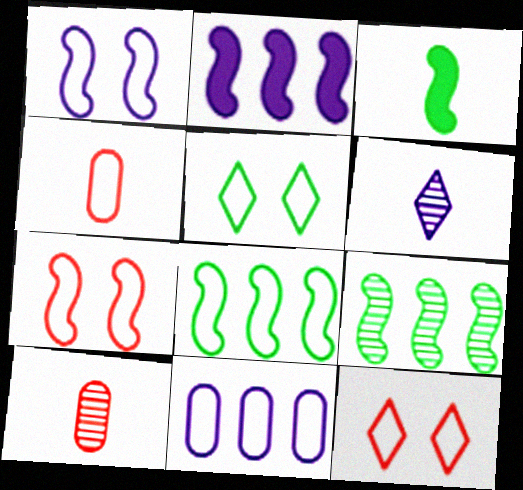[[2, 5, 10], 
[3, 4, 6]]